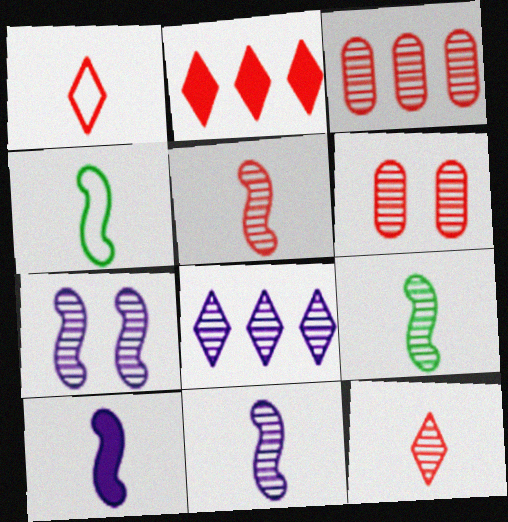[[4, 5, 10], 
[5, 9, 11], 
[6, 8, 9]]